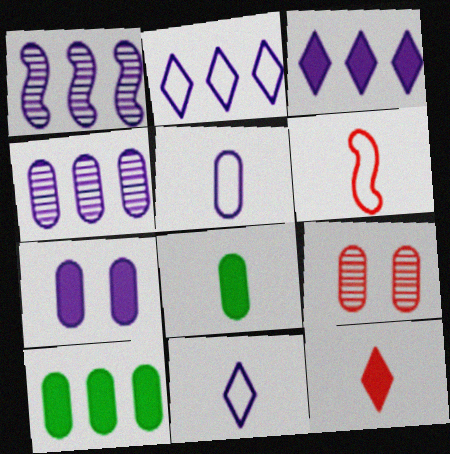[[1, 7, 11], 
[4, 5, 7], 
[5, 9, 10]]